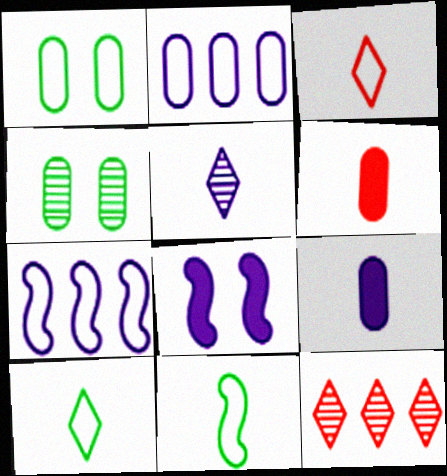[[1, 3, 7], 
[2, 4, 6], 
[2, 5, 8], 
[5, 6, 11]]